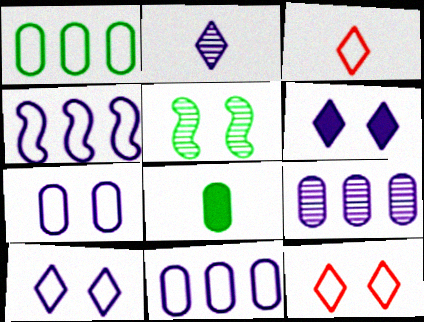[]